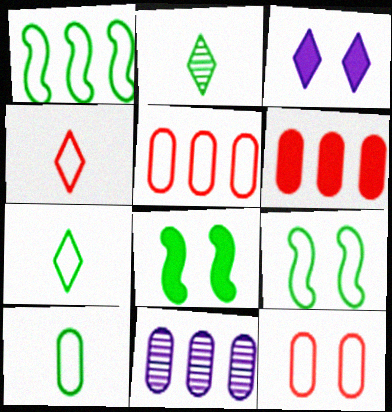[[4, 8, 11]]